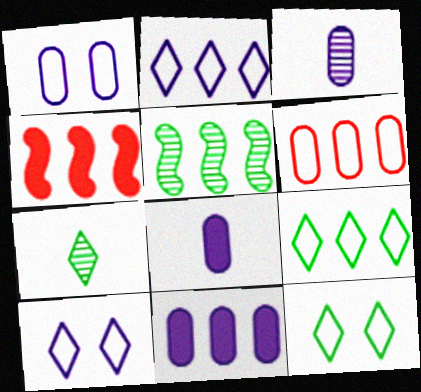[[1, 3, 11], 
[1, 4, 7], 
[3, 4, 12]]